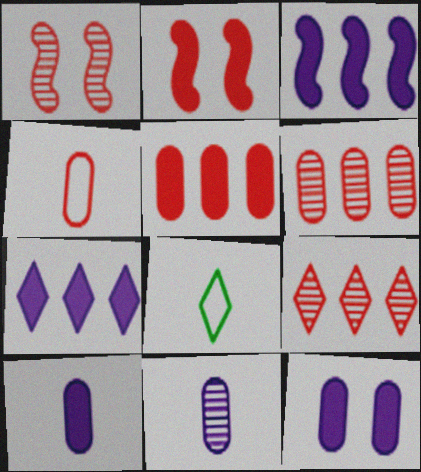[[2, 4, 9]]